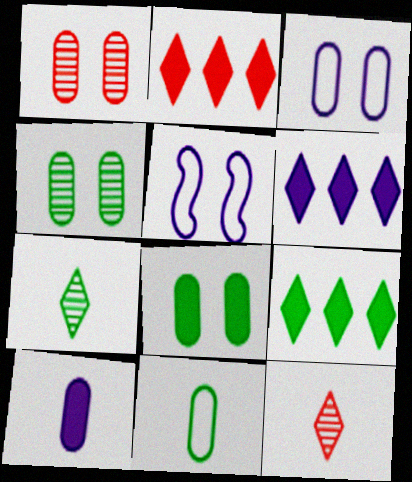[[1, 3, 8], 
[2, 6, 9]]